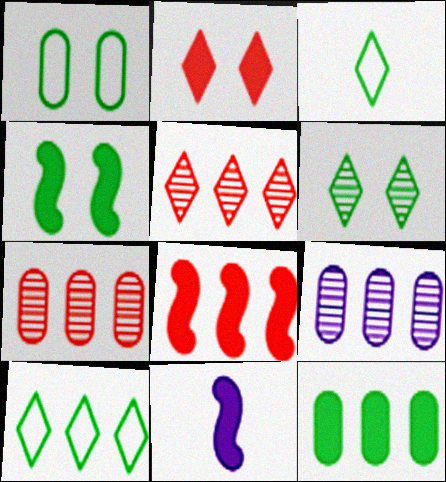[[1, 4, 6], 
[1, 5, 11], 
[2, 11, 12], 
[4, 8, 11], 
[8, 9, 10]]